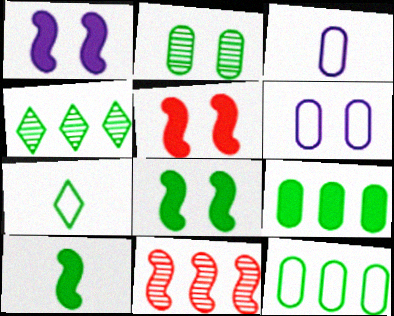[[1, 5, 8], 
[3, 4, 5]]